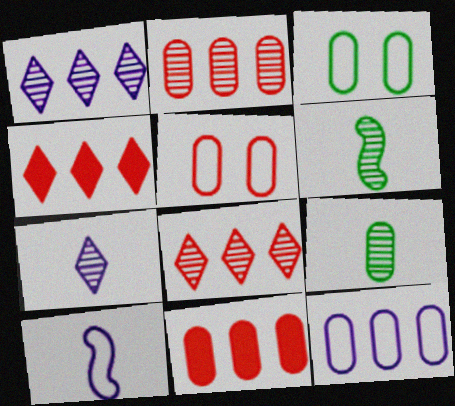[]